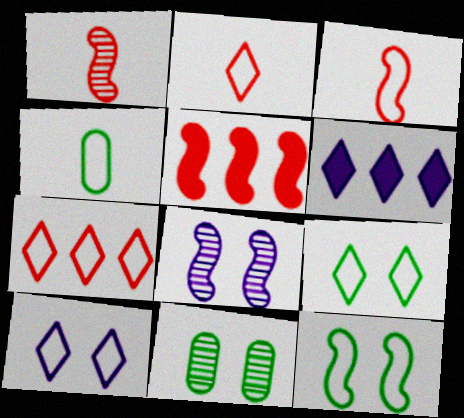[[3, 6, 11]]